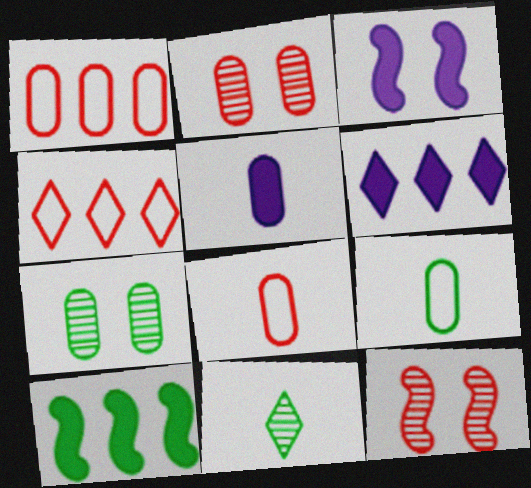[[1, 3, 11], 
[1, 5, 7], 
[3, 5, 6], 
[6, 9, 12]]